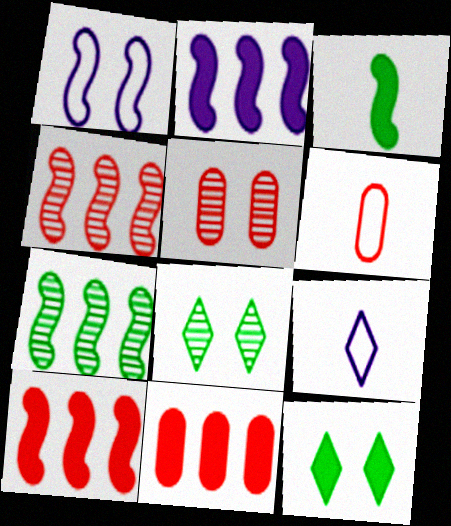[[1, 3, 4], 
[1, 5, 12], 
[2, 6, 8], 
[5, 6, 11]]